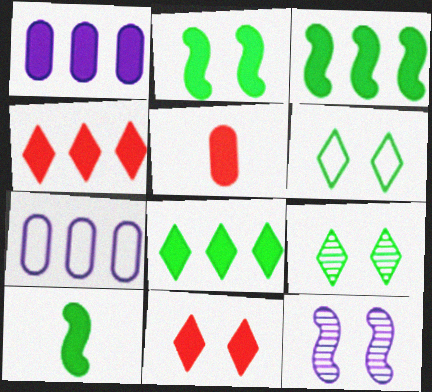[[1, 3, 4], 
[1, 10, 11], 
[2, 3, 10]]